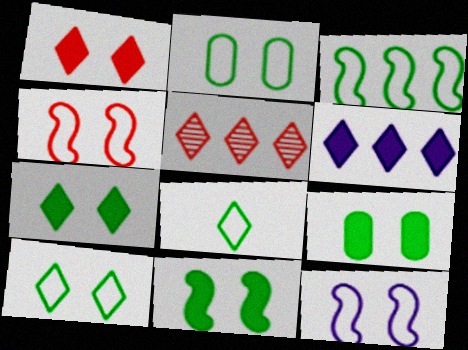[[2, 3, 8], 
[7, 9, 11]]